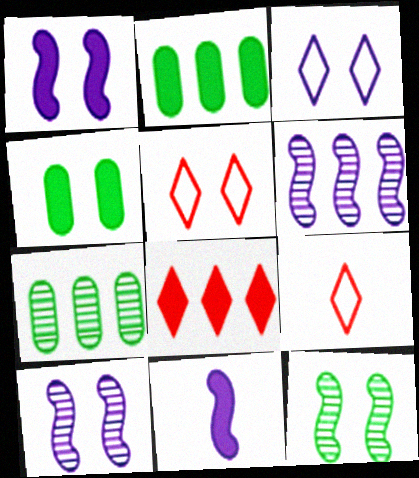[[1, 7, 9], 
[2, 9, 10], 
[4, 5, 10], 
[4, 6, 9], 
[4, 8, 11], 
[5, 7, 11]]